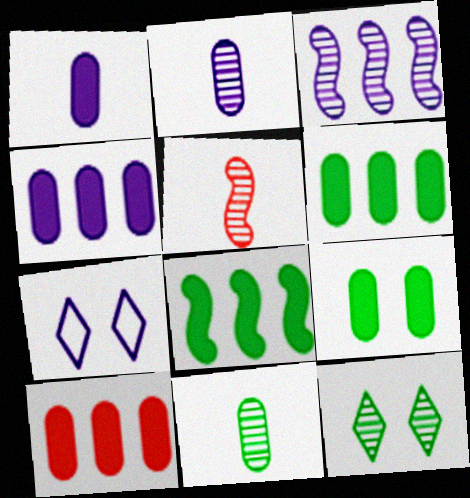[[1, 3, 7], 
[1, 9, 10], 
[4, 6, 10], 
[5, 6, 7]]